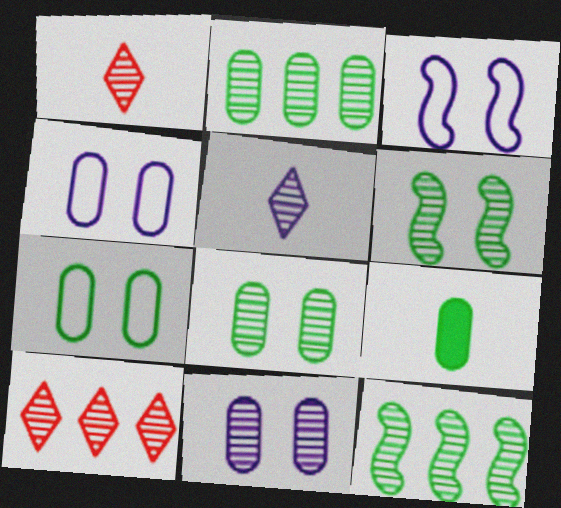[[1, 11, 12], 
[2, 7, 9], 
[3, 9, 10]]